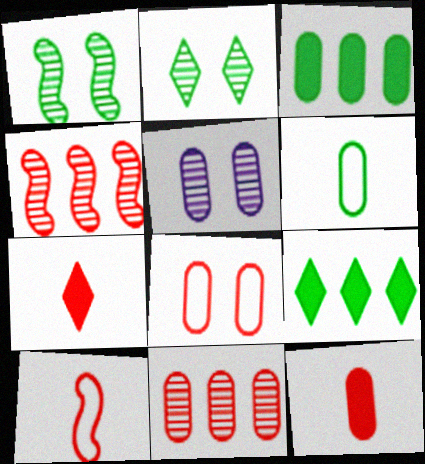[[1, 6, 9], 
[4, 7, 8], 
[5, 9, 10], 
[8, 11, 12]]